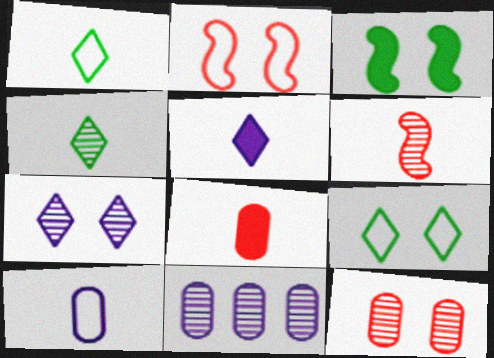[]